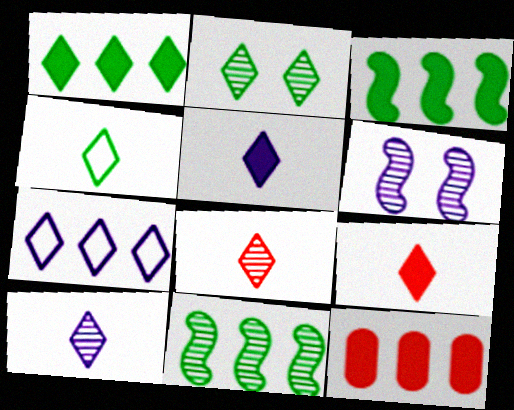[[1, 2, 4], 
[2, 7, 9], 
[4, 5, 8], 
[4, 6, 12], 
[4, 9, 10], 
[7, 11, 12]]